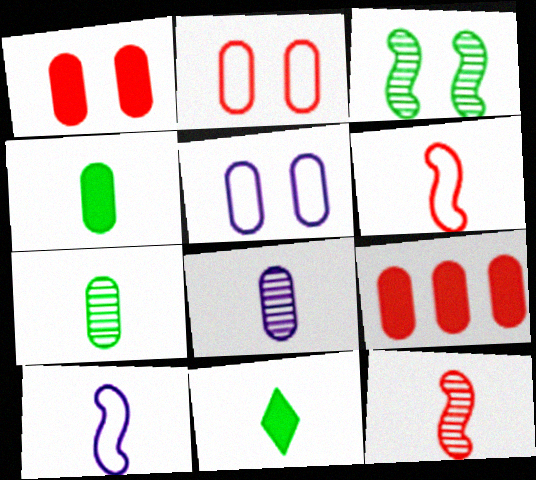[[5, 7, 9], 
[6, 8, 11]]